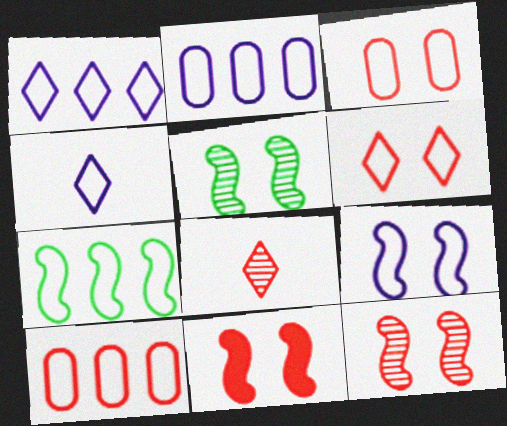[[1, 7, 10], 
[2, 4, 9], 
[3, 4, 7], 
[5, 9, 11], 
[8, 10, 11]]